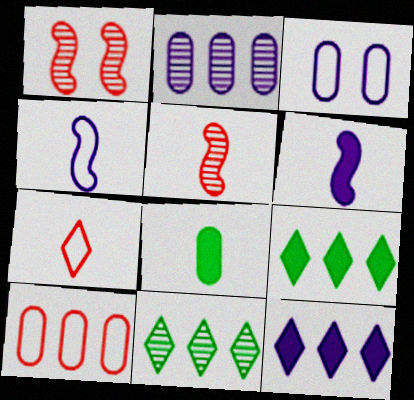[[3, 5, 9]]